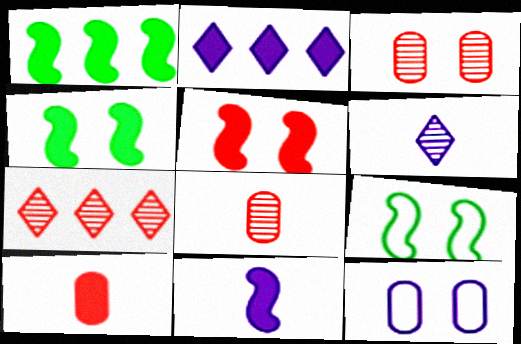[[1, 5, 11], 
[2, 4, 10], 
[2, 8, 9]]